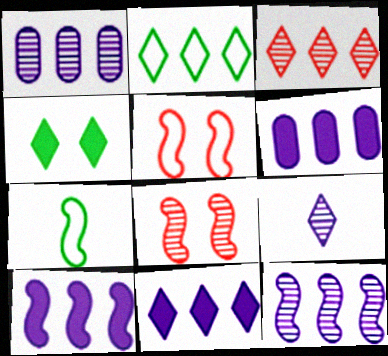[[2, 3, 11], 
[6, 10, 11], 
[7, 8, 10]]